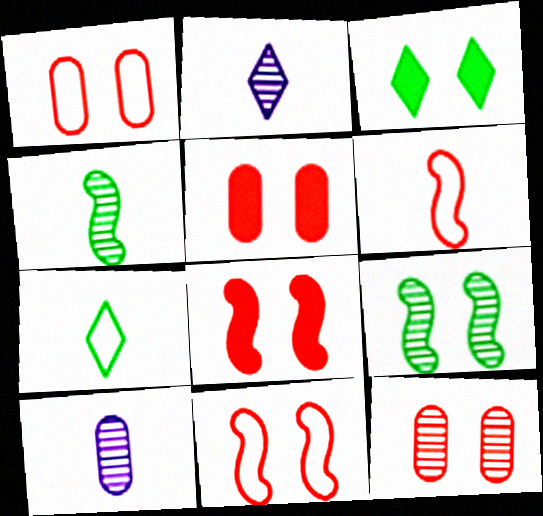[[1, 5, 12]]